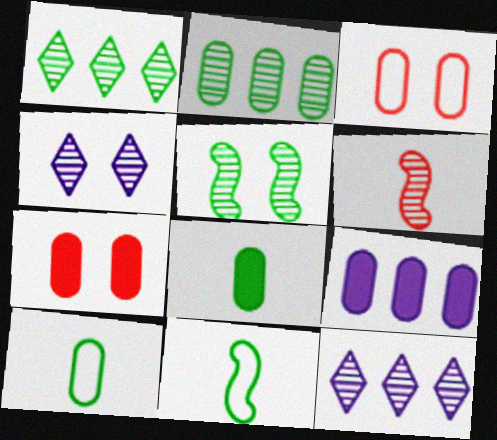[[2, 4, 6], 
[7, 8, 9], 
[7, 11, 12]]